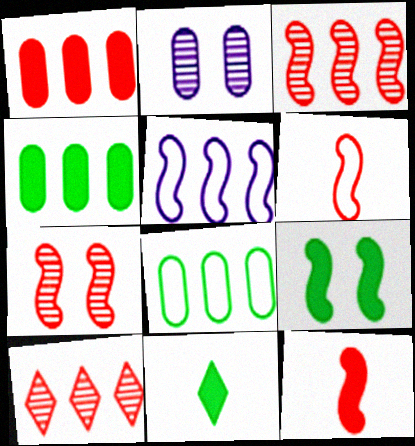[[4, 5, 10], 
[4, 9, 11]]